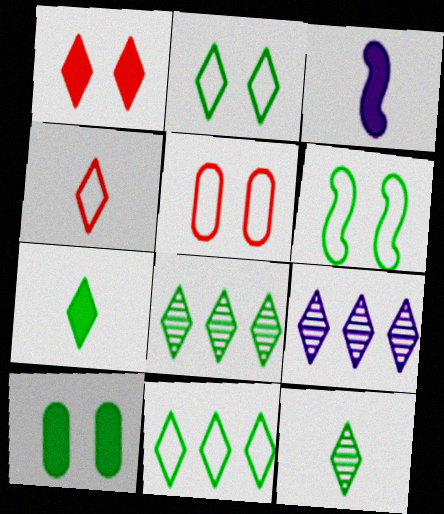[[2, 7, 8], 
[3, 5, 8]]